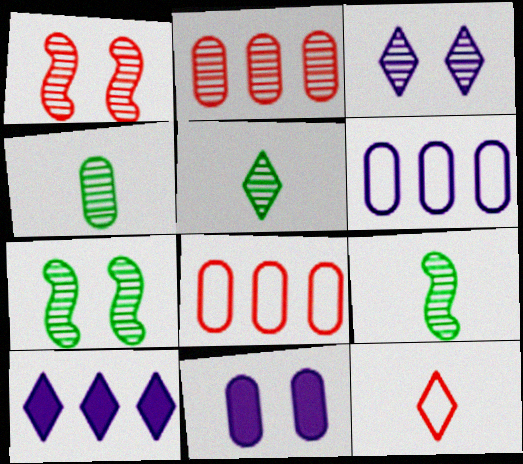[[2, 3, 9], 
[4, 5, 9], 
[4, 8, 11]]